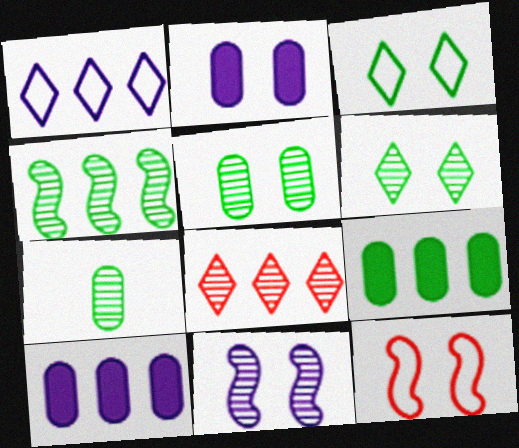[[2, 6, 12], 
[4, 6, 7], 
[7, 8, 11]]